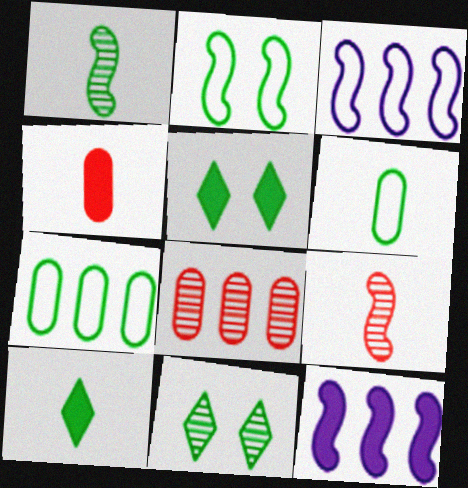[[1, 5, 7], 
[1, 6, 10], 
[2, 9, 12], 
[3, 4, 11], 
[4, 5, 12]]